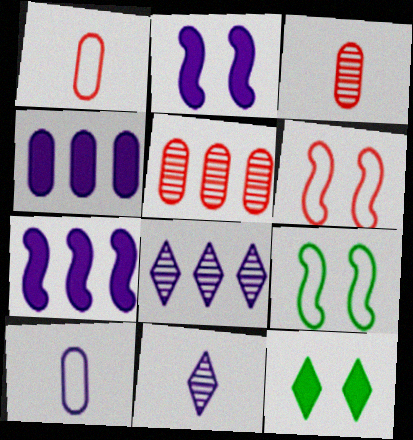[[2, 8, 10]]